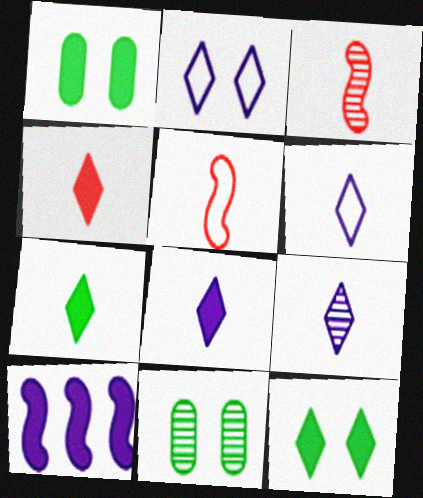[[1, 4, 10], 
[4, 7, 8], 
[6, 8, 9]]